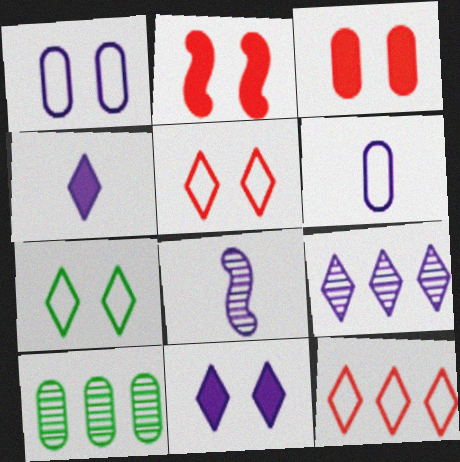[[3, 6, 10], 
[4, 6, 8]]